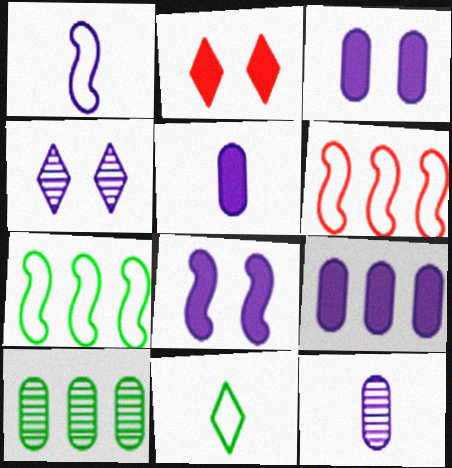[[1, 2, 10], 
[1, 4, 9], 
[2, 7, 12], 
[3, 5, 9]]